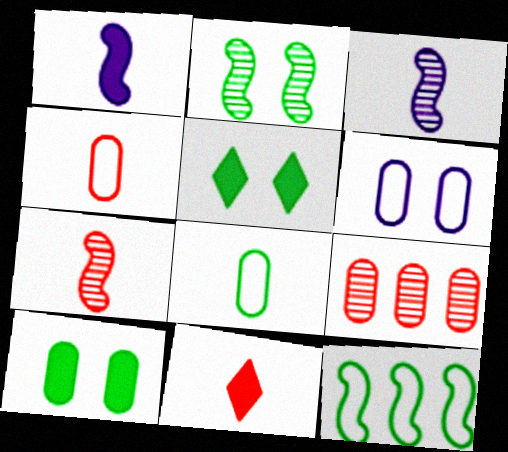[[3, 8, 11], 
[4, 7, 11]]